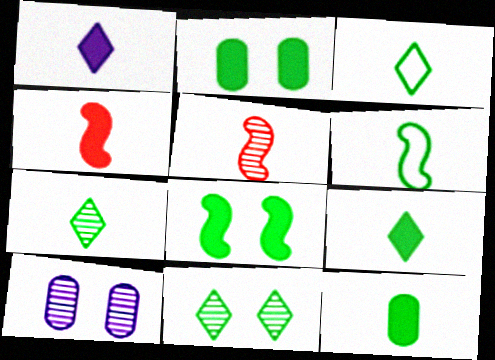[[1, 4, 12], 
[3, 7, 9], 
[6, 7, 12]]